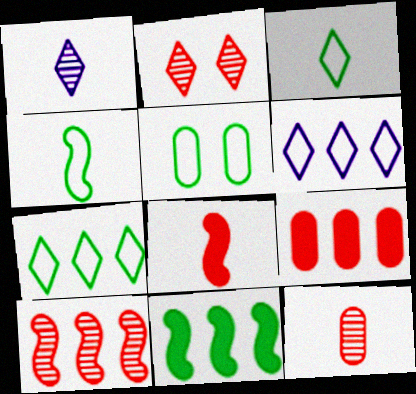[[2, 10, 12], 
[4, 5, 7]]